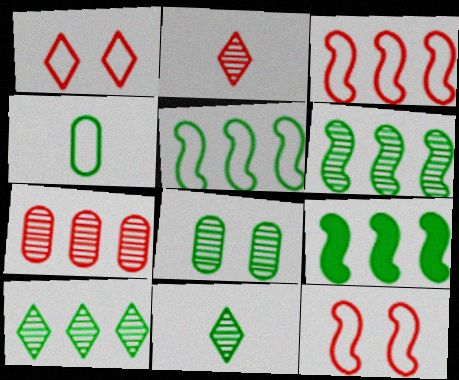[[5, 6, 9], 
[6, 8, 11]]